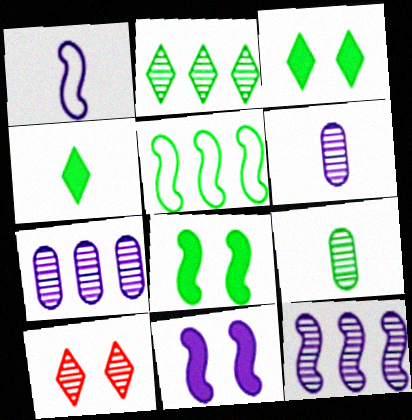[[1, 11, 12], 
[3, 5, 9], 
[9, 10, 12]]